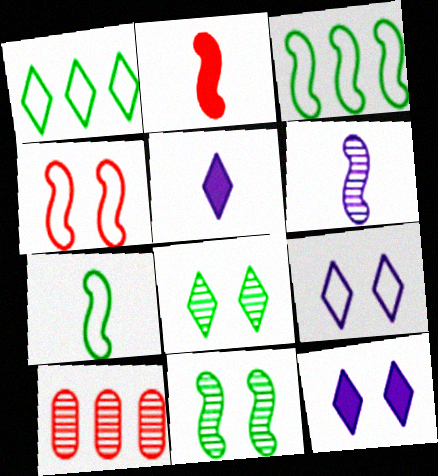[[2, 6, 7], 
[6, 8, 10], 
[7, 10, 12]]